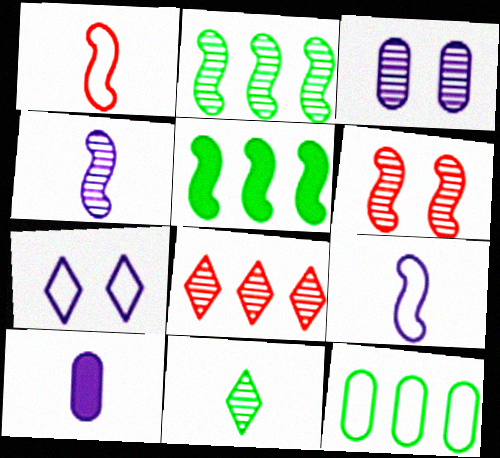[[1, 7, 12], 
[1, 10, 11], 
[2, 4, 6], 
[5, 6, 9]]